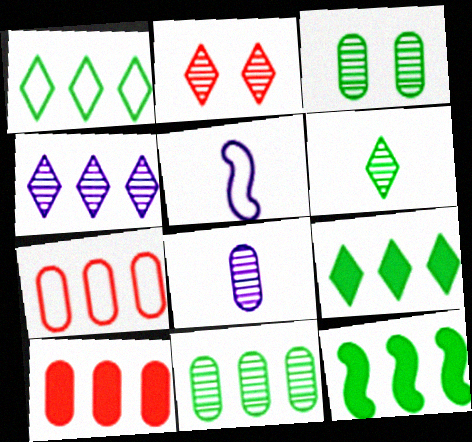[[1, 11, 12], 
[2, 4, 6], 
[4, 7, 12]]